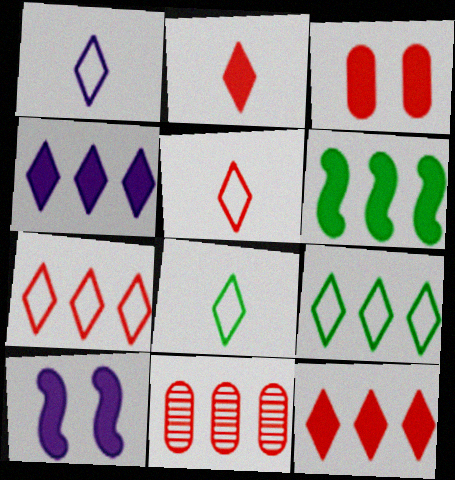[[1, 5, 8], 
[8, 10, 11]]